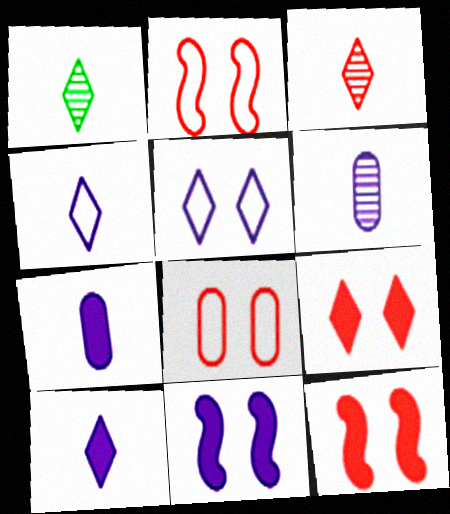[]